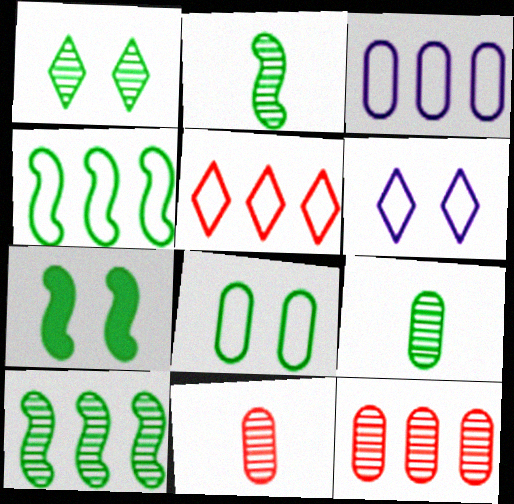[[1, 7, 8], 
[1, 9, 10], 
[2, 4, 7], 
[3, 4, 5]]